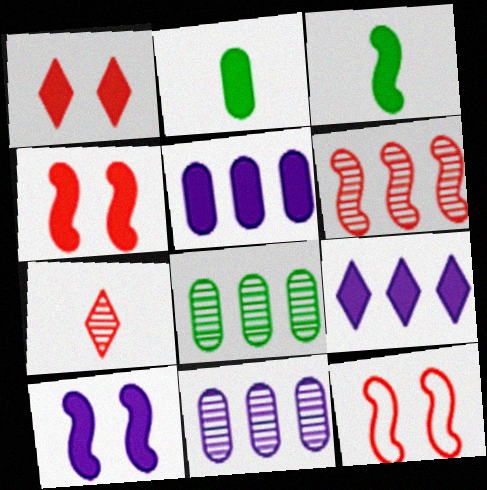[[1, 3, 5], 
[2, 4, 9]]